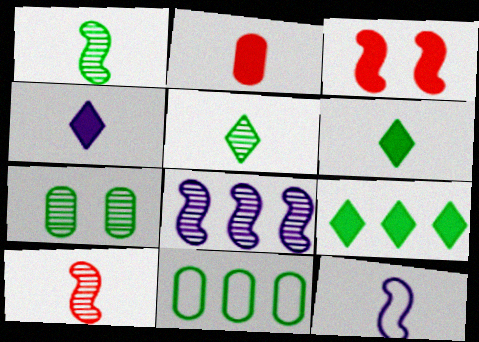[[2, 5, 12]]